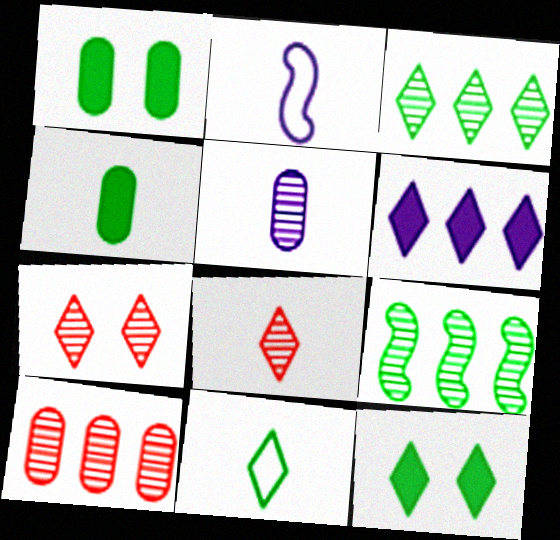[[1, 9, 11], 
[2, 4, 8], 
[2, 10, 12], 
[3, 11, 12], 
[5, 7, 9], 
[6, 7, 11]]